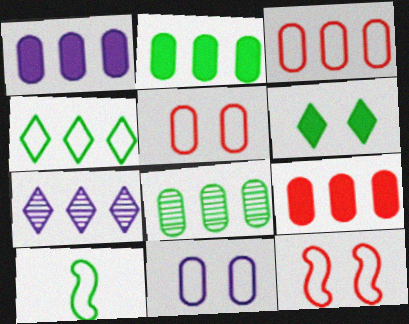[[1, 2, 9], 
[1, 3, 8], 
[6, 8, 10]]